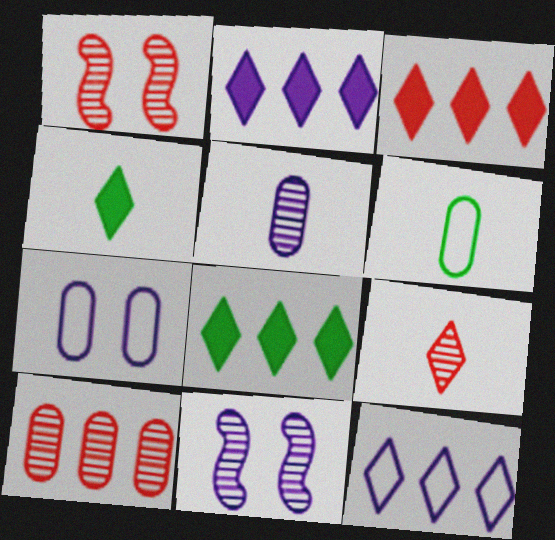[[1, 2, 6], 
[1, 9, 10], 
[2, 3, 8], 
[3, 6, 11]]